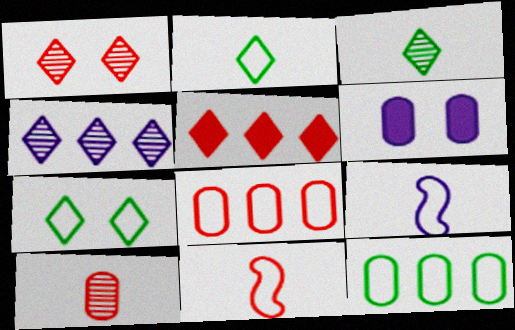[[1, 3, 4], 
[4, 6, 9], 
[6, 10, 12], 
[7, 8, 9]]